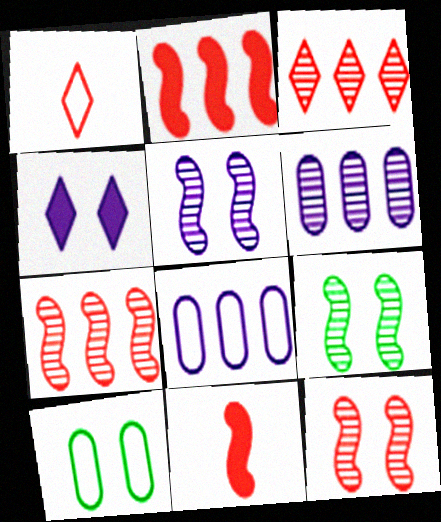[[4, 10, 12], 
[5, 9, 12]]